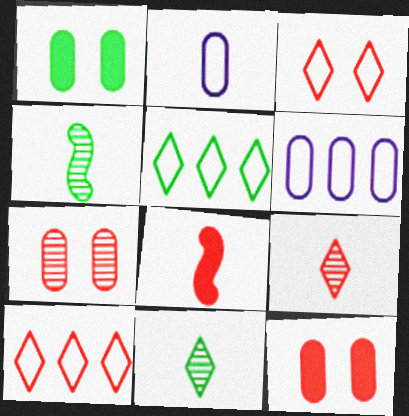[[1, 4, 5], 
[2, 8, 11], 
[7, 8, 10]]